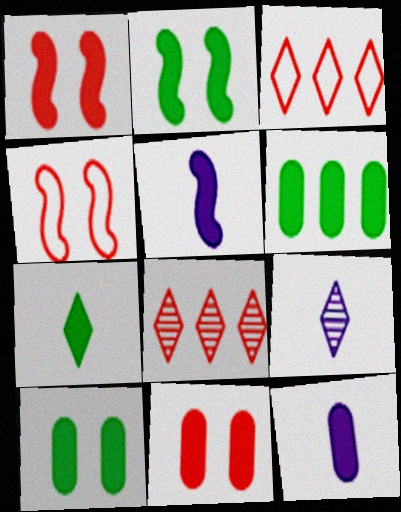[[2, 6, 7], 
[4, 6, 9], 
[6, 11, 12]]